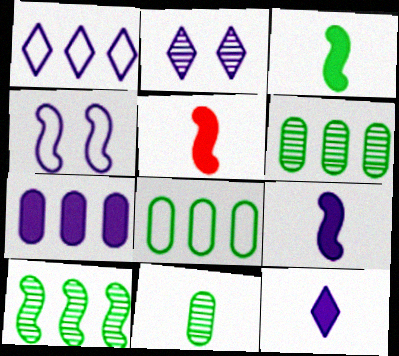[[1, 2, 12], 
[2, 5, 8], 
[3, 5, 9], 
[4, 5, 10]]